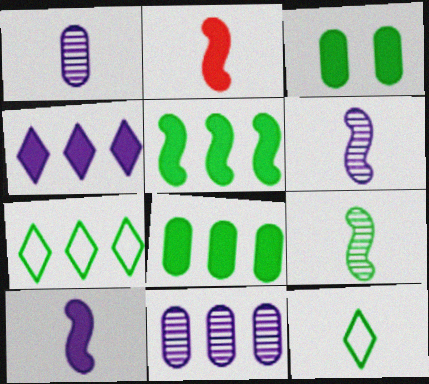[[1, 2, 12], 
[2, 3, 4], 
[3, 7, 9]]